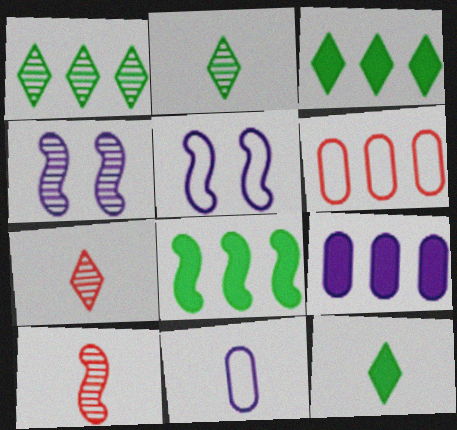[[4, 6, 12], 
[5, 8, 10], 
[10, 11, 12]]